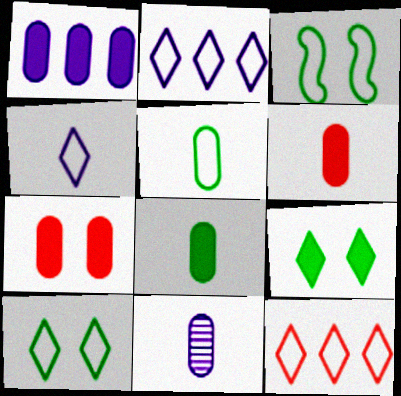[[1, 7, 8], 
[4, 10, 12], 
[5, 6, 11]]